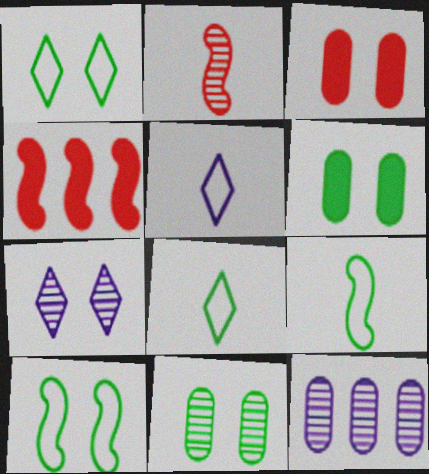[[3, 7, 10], 
[4, 5, 11]]